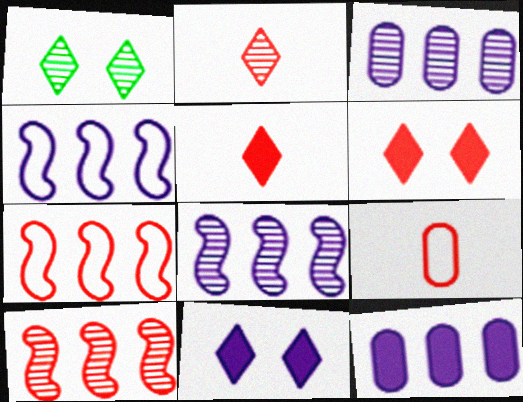[[6, 9, 10]]